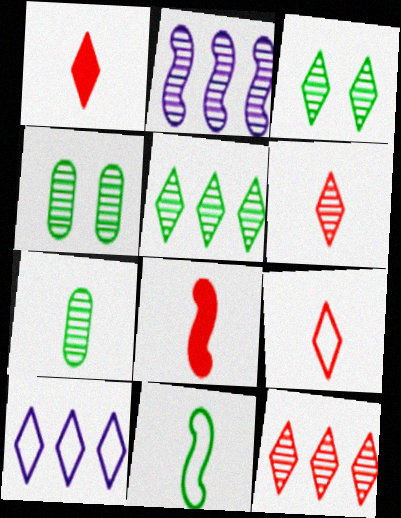[[1, 3, 10], 
[1, 6, 9], 
[2, 4, 6], 
[4, 8, 10]]